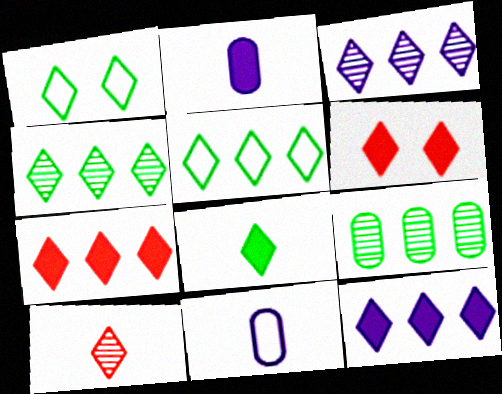[[1, 4, 8], 
[1, 10, 12], 
[3, 5, 7], 
[6, 8, 12]]